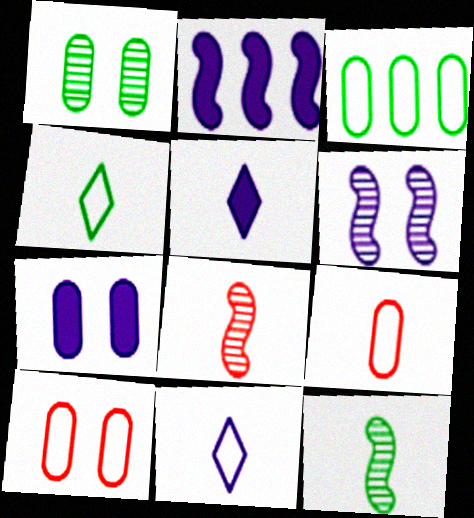[[1, 7, 10], 
[2, 5, 7], 
[5, 9, 12]]